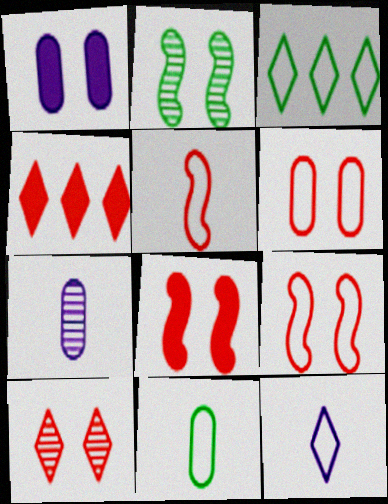[[3, 7, 8], 
[5, 11, 12], 
[6, 8, 10]]